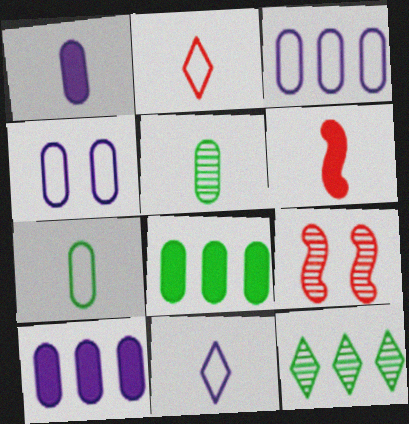[[4, 6, 12], 
[5, 6, 11], 
[8, 9, 11]]